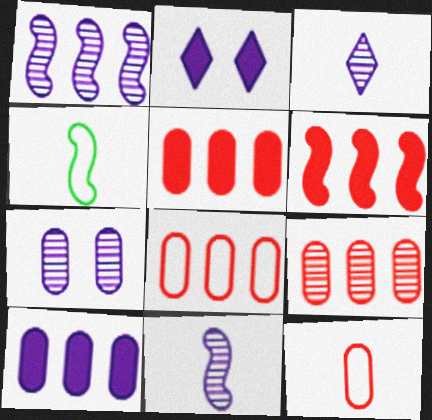[[1, 3, 7], 
[2, 4, 9], 
[5, 8, 9]]